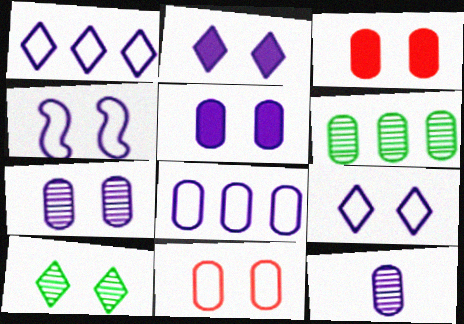[[2, 4, 7], 
[3, 4, 10], 
[5, 8, 12]]